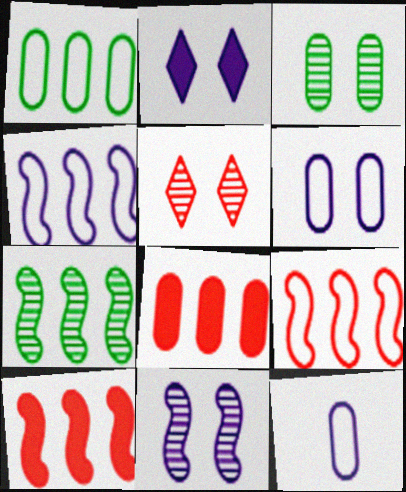[[2, 6, 11], 
[3, 5, 11], 
[3, 8, 12], 
[4, 7, 10]]